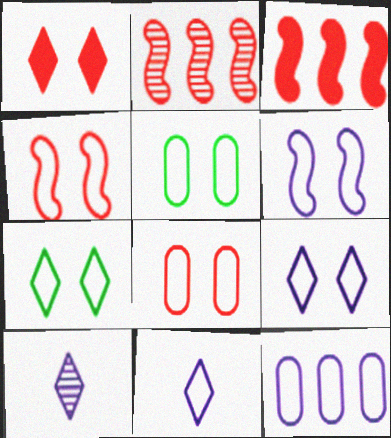[[3, 5, 10], 
[4, 5, 9], 
[6, 7, 8], 
[6, 11, 12]]